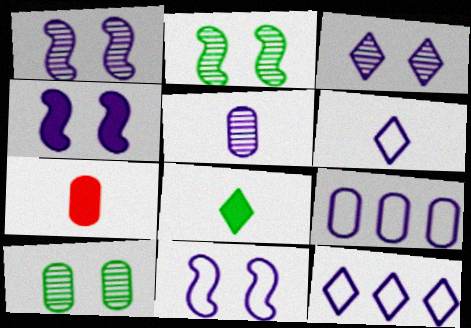[[1, 4, 11], 
[2, 7, 12], 
[4, 5, 12], 
[6, 9, 11], 
[7, 9, 10]]